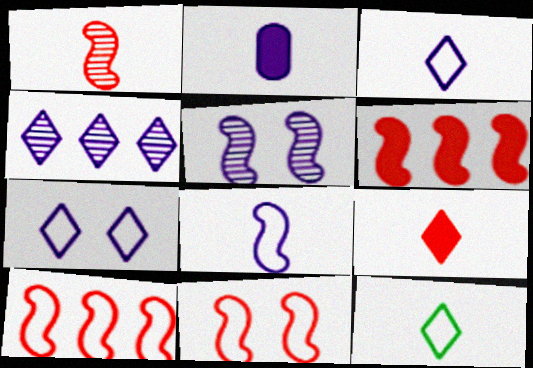[[1, 2, 12], 
[1, 6, 11]]